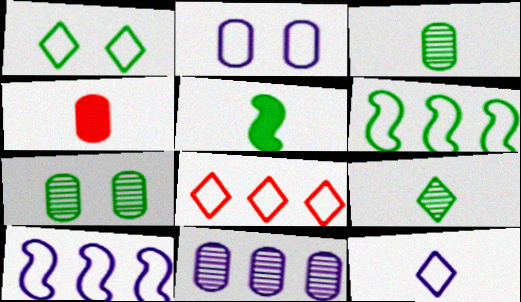[[1, 8, 12], 
[2, 10, 12]]